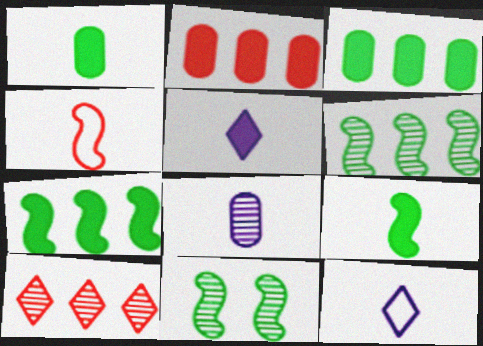[[2, 11, 12], 
[8, 10, 11]]